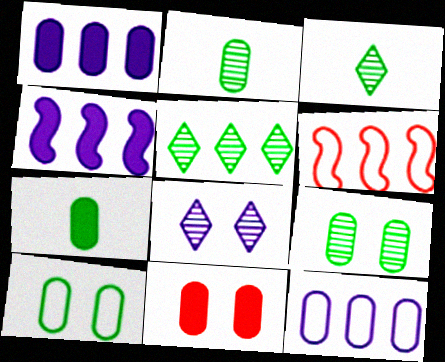[[1, 5, 6], 
[1, 7, 11], 
[2, 11, 12], 
[6, 7, 8]]